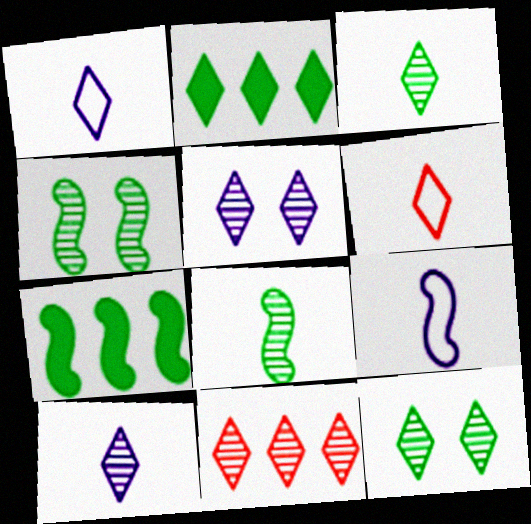[[2, 5, 6], 
[3, 5, 11], 
[10, 11, 12]]